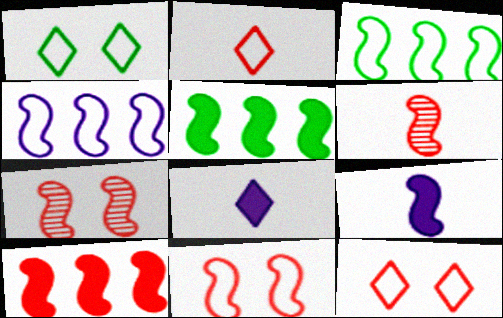[[3, 7, 9], 
[6, 10, 11]]